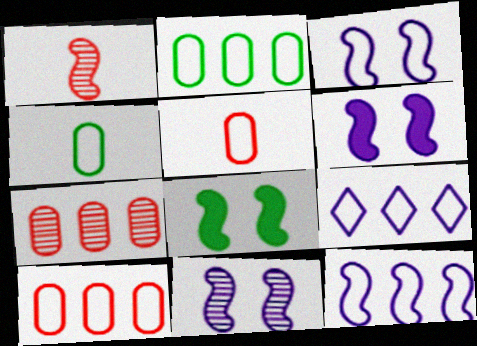[[1, 8, 12], 
[3, 6, 11]]